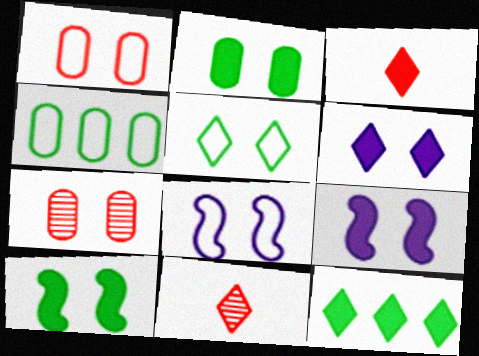[[1, 5, 8], 
[3, 6, 12], 
[4, 9, 11], 
[5, 7, 9]]